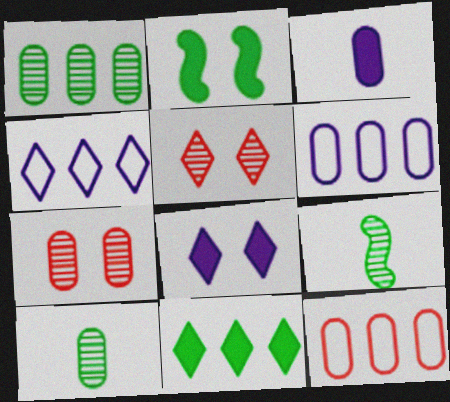[[8, 9, 12]]